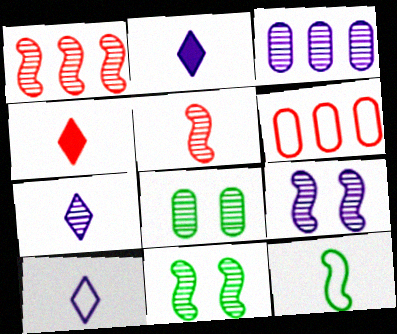[[1, 7, 8], 
[2, 6, 11], 
[2, 7, 10], 
[3, 7, 9]]